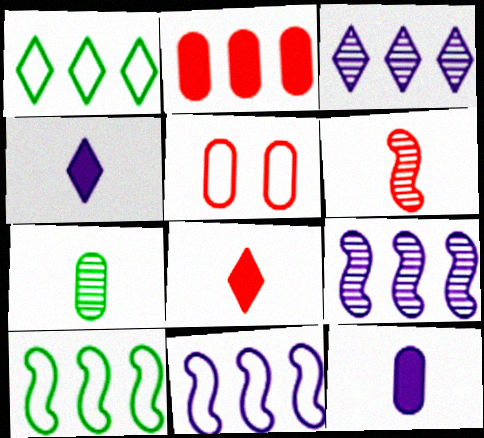[[1, 2, 9], 
[2, 3, 10]]